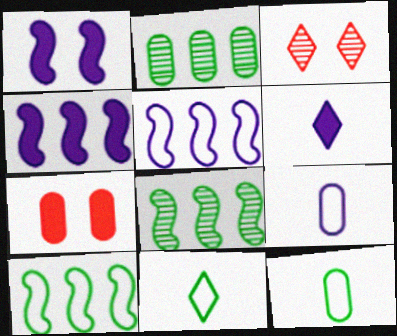[[2, 7, 9], 
[3, 4, 12]]